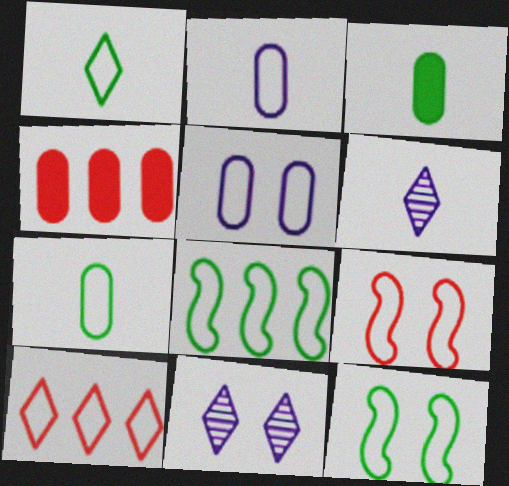[[2, 10, 12], 
[4, 6, 12]]